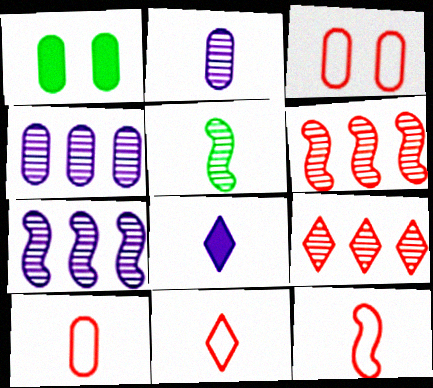[[1, 4, 10], 
[1, 7, 11], 
[5, 8, 10], 
[10, 11, 12]]